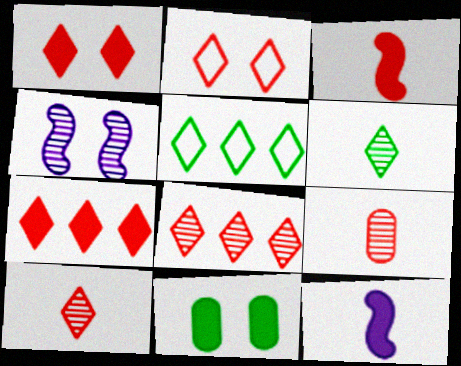[[2, 4, 11], 
[2, 7, 10], 
[7, 11, 12]]